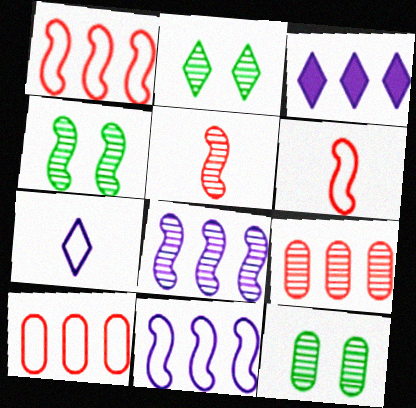[[2, 4, 12], 
[3, 6, 12], 
[4, 5, 8]]